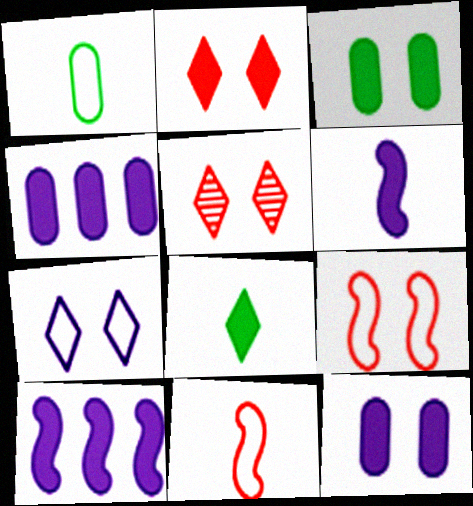[[1, 5, 10]]